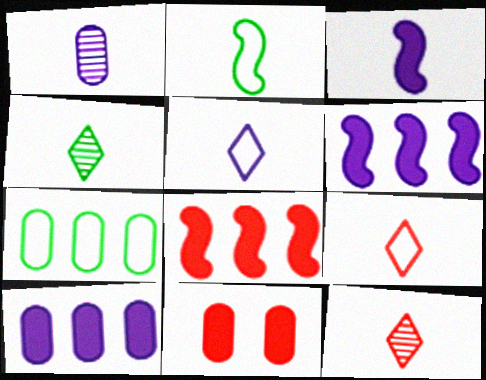[[1, 3, 5], 
[1, 7, 11]]